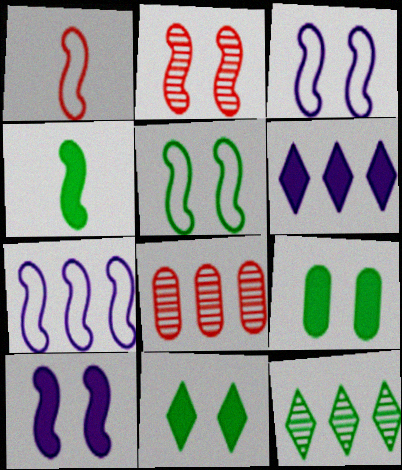[[1, 5, 7], 
[2, 4, 7], 
[2, 5, 10]]